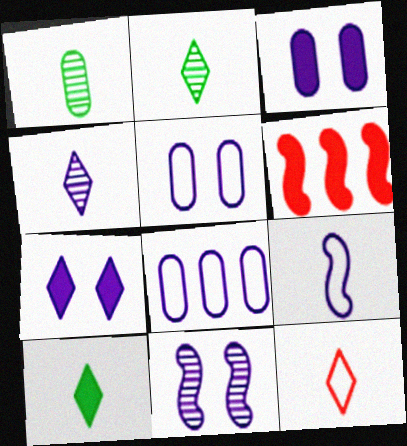[[2, 5, 6], 
[3, 6, 10], 
[4, 10, 12], 
[5, 7, 11]]